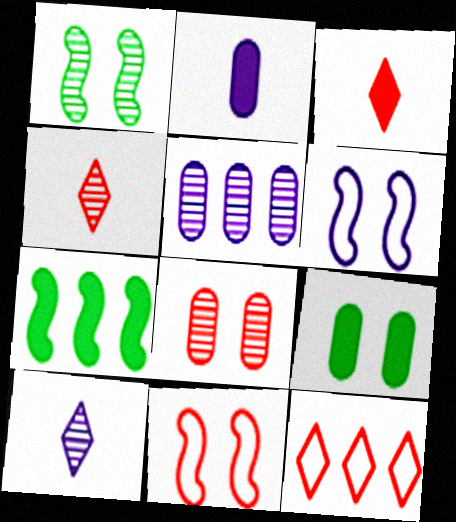[[1, 2, 12], 
[1, 4, 5], 
[5, 7, 12]]